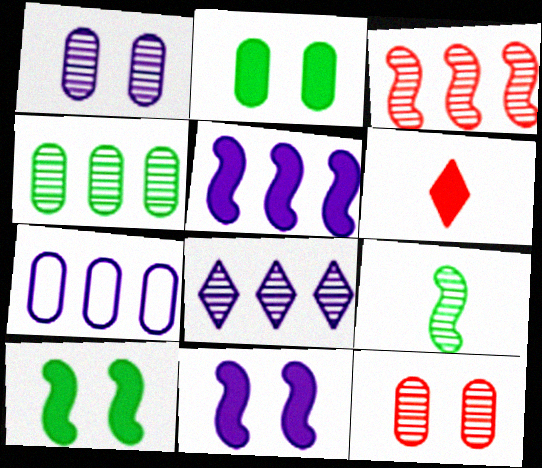[[2, 5, 6], 
[3, 4, 8], 
[5, 7, 8], 
[8, 9, 12]]